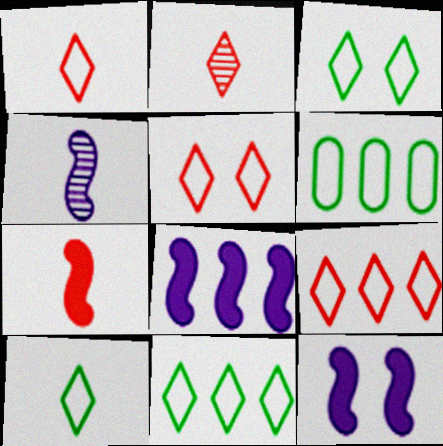[[1, 5, 9], 
[2, 6, 12], 
[3, 10, 11]]